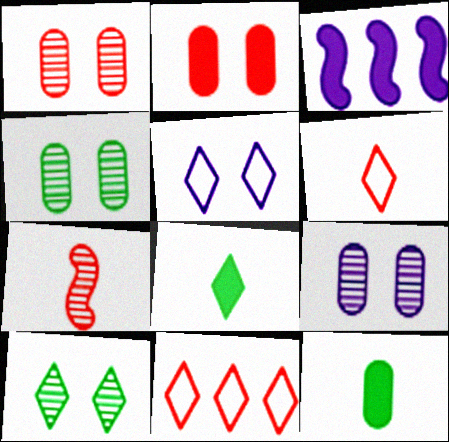[[1, 4, 9], 
[2, 3, 8], 
[2, 7, 11], 
[3, 4, 6]]